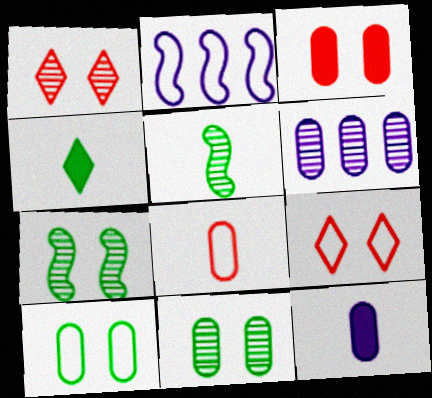[[1, 5, 6]]